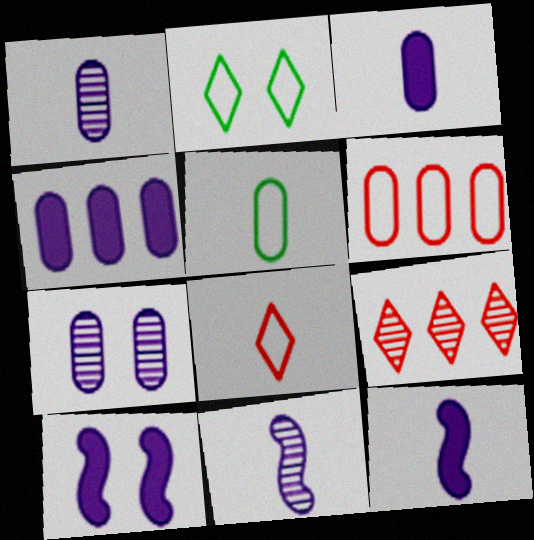[[5, 9, 10]]